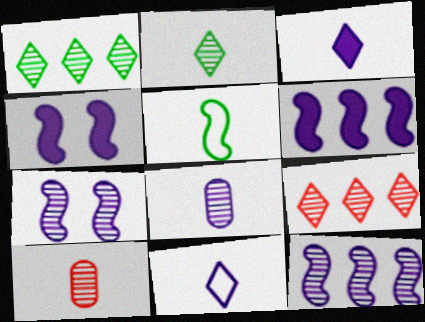[[1, 7, 10], 
[3, 5, 10]]